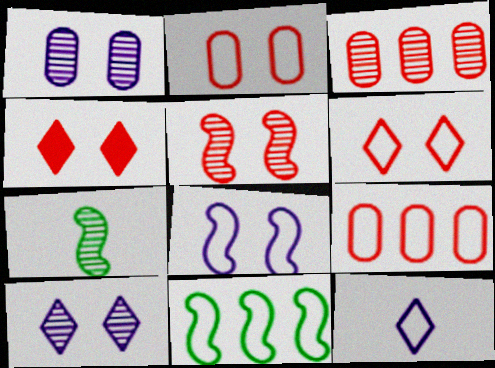[[2, 4, 5], 
[2, 11, 12], 
[3, 7, 10]]